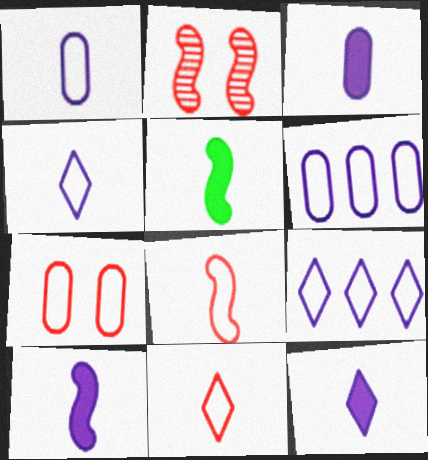[[3, 10, 12]]